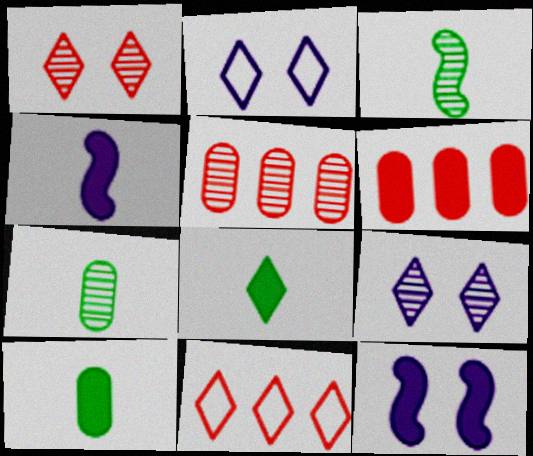[[2, 3, 6], 
[3, 5, 9], 
[6, 8, 12], 
[7, 11, 12], 
[8, 9, 11]]